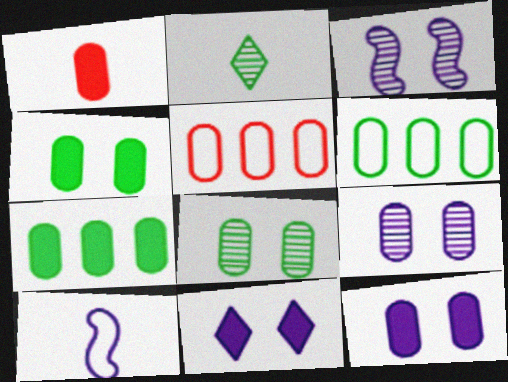[[1, 2, 10], 
[1, 6, 9], 
[1, 7, 12]]